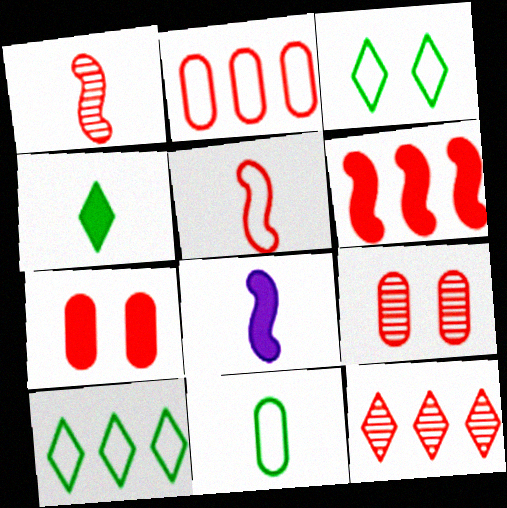[[1, 9, 12], 
[2, 6, 12], 
[5, 7, 12], 
[8, 9, 10]]